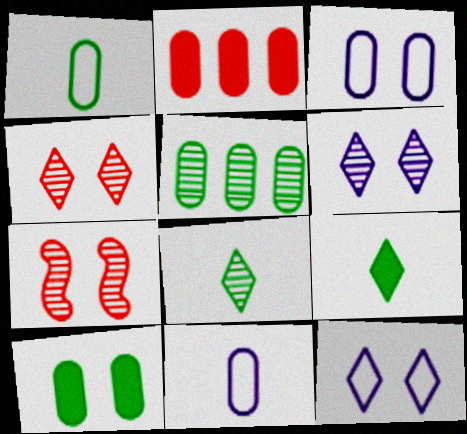[[1, 5, 10], 
[7, 10, 12]]